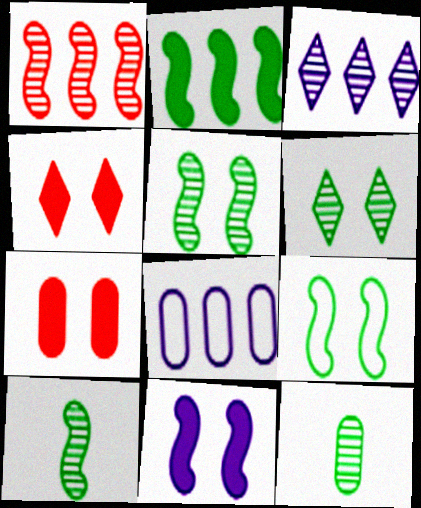[[2, 9, 10], 
[4, 8, 10], 
[7, 8, 12]]